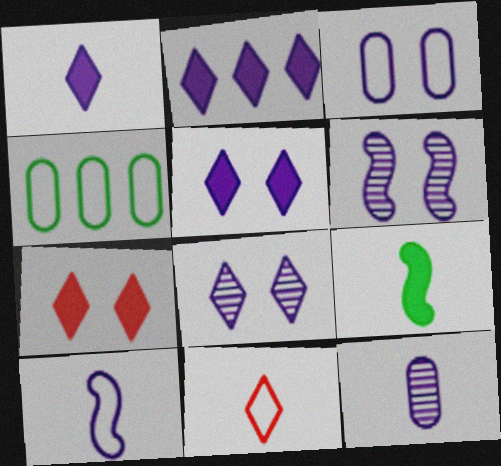[[1, 2, 5], 
[1, 10, 12], 
[3, 5, 6], 
[9, 11, 12]]